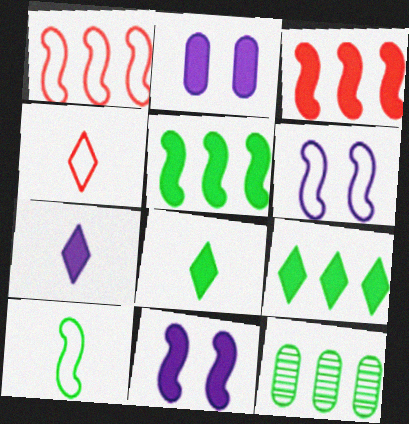[[1, 6, 10], 
[2, 3, 8], 
[4, 11, 12]]